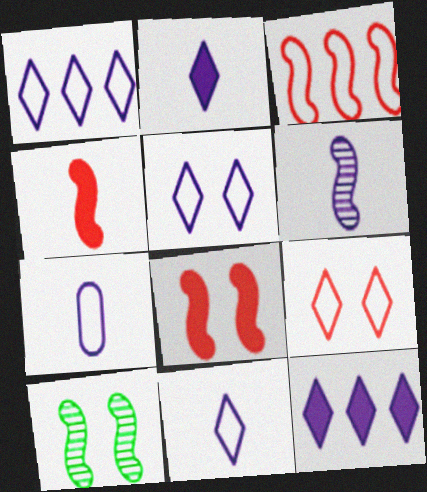[[1, 5, 11], 
[2, 6, 7]]